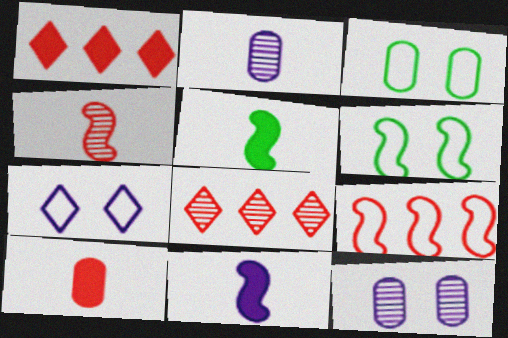[[1, 2, 6], 
[3, 8, 11]]